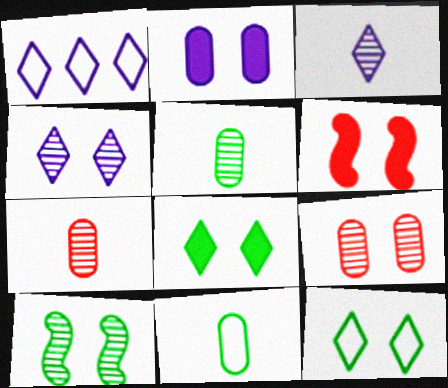[[1, 5, 6], 
[2, 6, 8], 
[4, 9, 10]]